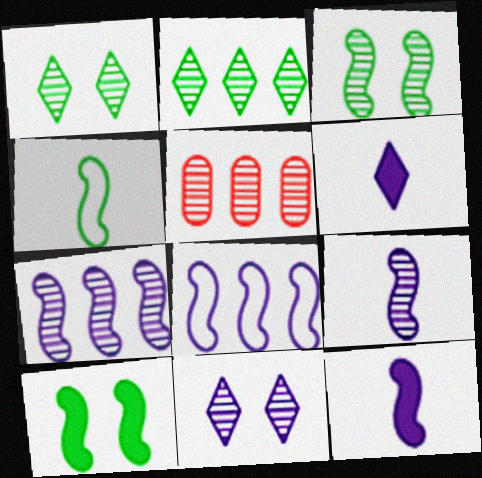[[1, 5, 9], 
[2, 5, 7]]